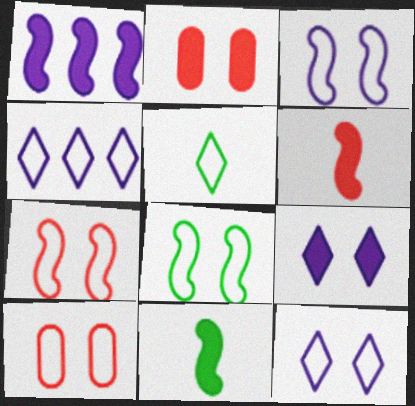[[3, 7, 8], 
[8, 10, 12]]